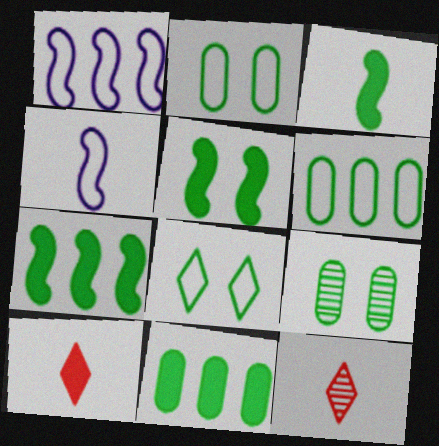[[1, 9, 10], 
[3, 5, 7], 
[5, 8, 9]]